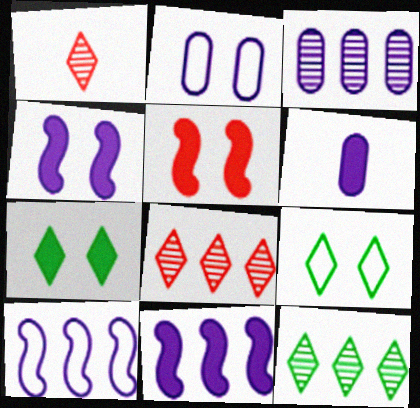[[2, 3, 6]]